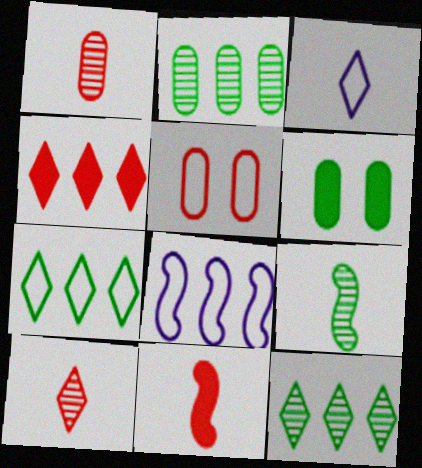[[2, 4, 8], 
[6, 7, 9], 
[6, 8, 10]]